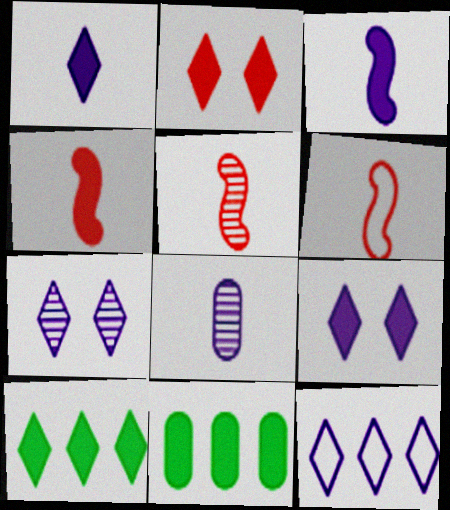[[1, 2, 10], 
[1, 7, 12], 
[2, 3, 11], 
[4, 5, 6], 
[4, 9, 11], 
[6, 7, 11]]